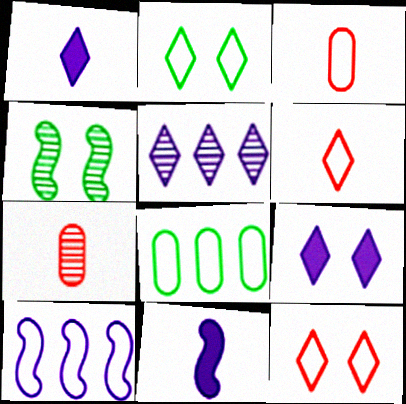[[2, 3, 10], 
[4, 5, 7]]